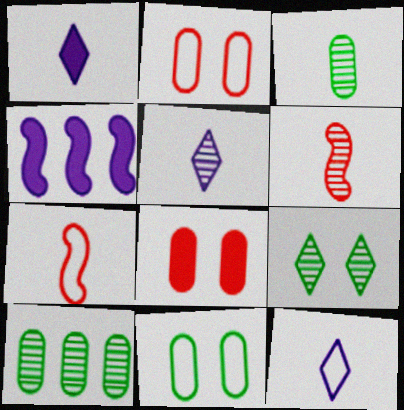[[1, 3, 7], 
[1, 5, 12], 
[3, 5, 6]]